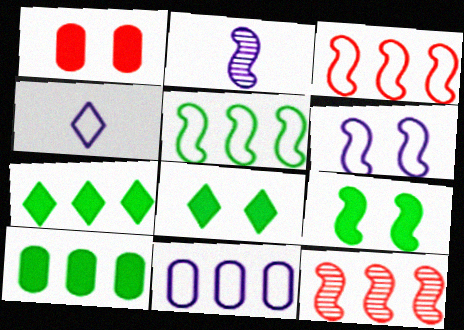[[2, 3, 9], 
[4, 6, 11], 
[7, 11, 12]]